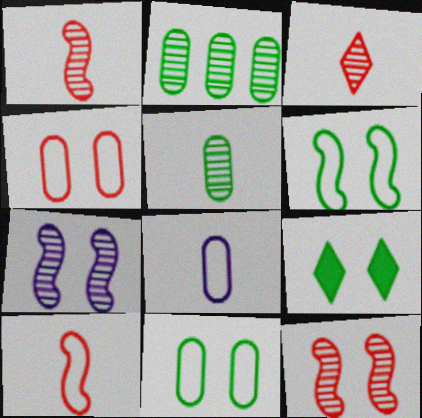[[2, 3, 7], 
[4, 7, 9]]